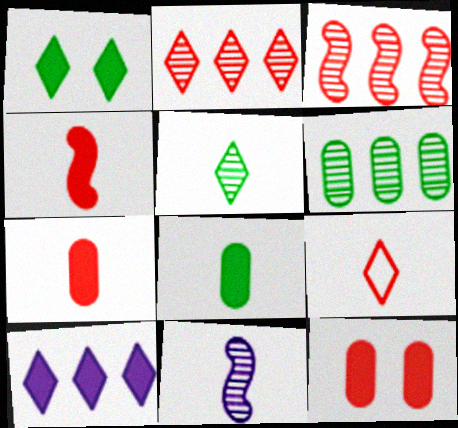[[3, 9, 12], 
[8, 9, 11]]